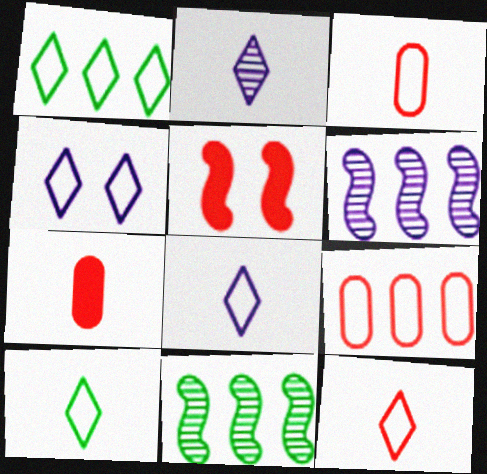[[1, 4, 12], 
[4, 7, 11], 
[8, 10, 12]]